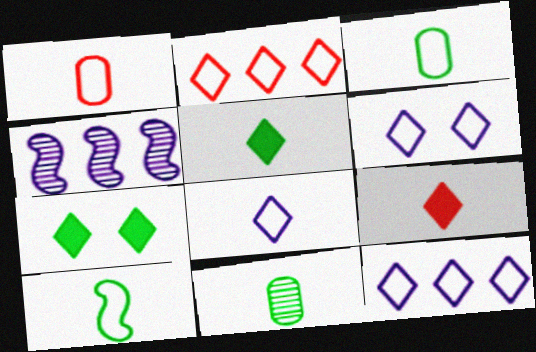[[1, 4, 7], 
[1, 8, 10], 
[5, 10, 11], 
[6, 8, 12]]